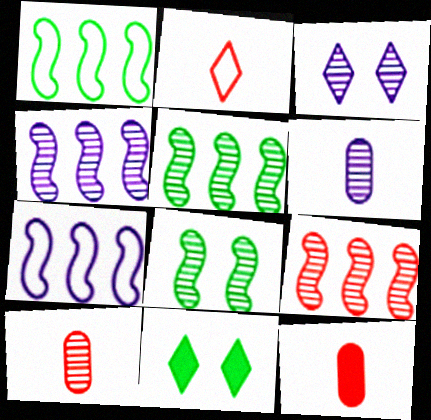[[1, 3, 12], 
[3, 4, 6], 
[3, 5, 10], 
[4, 5, 9], 
[7, 10, 11]]